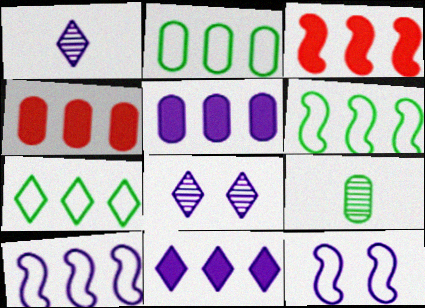[[1, 5, 12], 
[2, 6, 7]]